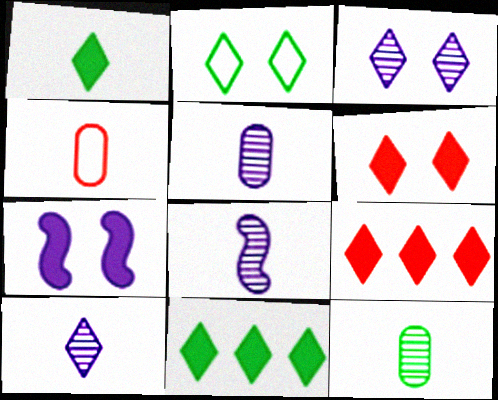[[1, 4, 8], 
[2, 3, 6], 
[2, 9, 10], 
[5, 8, 10]]